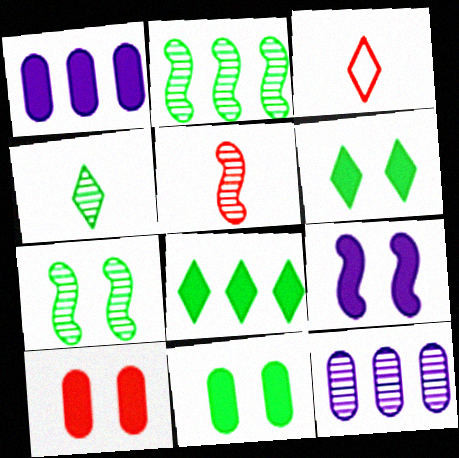[[1, 3, 7], 
[6, 9, 10]]